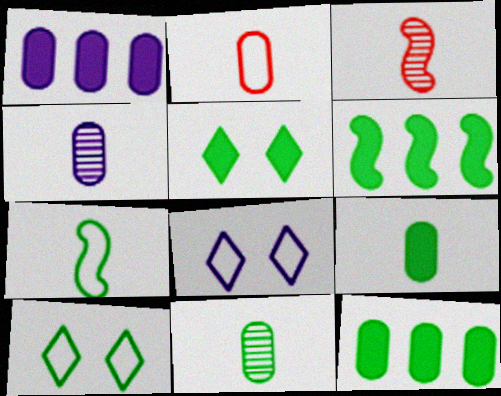[[1, 3, 10], 
[2, 4, 9], 
[3, 8, 12], 
[5, 6, 9], 
[6, 10, 11]]